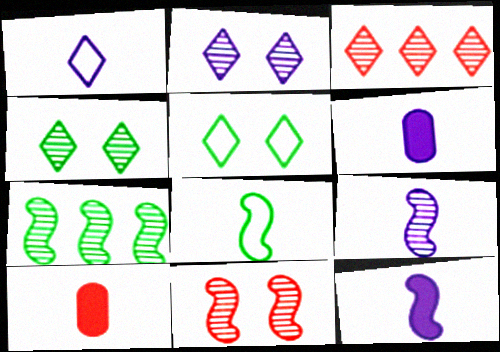[[1, 6, 9], 
[7, 9, 11]]